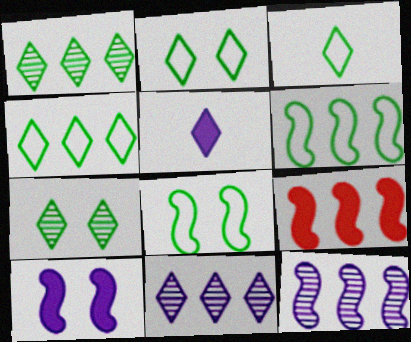[[2, 3, 4], 
[6, 9, 12]]